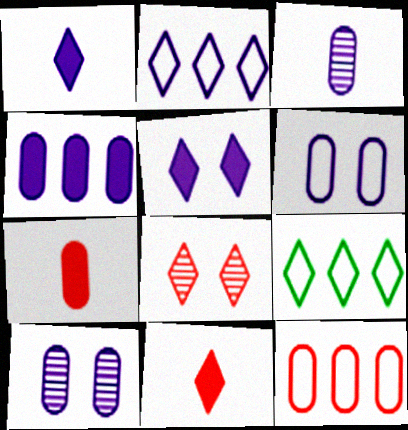[[1, 8, 9], 
[3, 4, 6]]